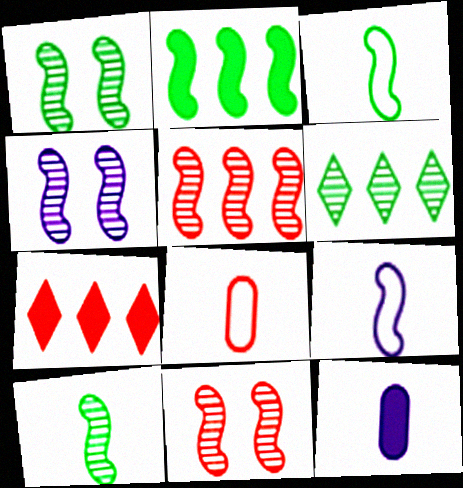[[1, 2, 3], 
[1, 4, 11], 
[2, 9, 11], 
[4, 5, 10], 
[7, 8, 11]]